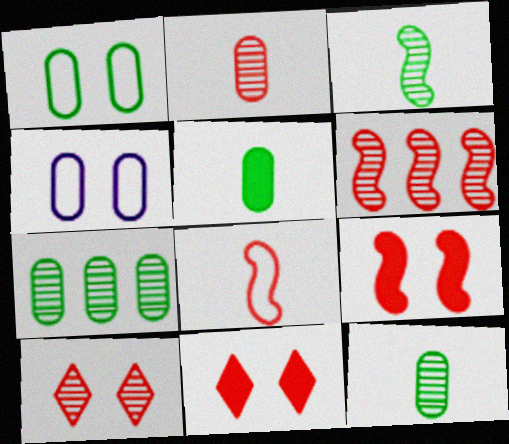[[1, 5, 7], 
[2, 6, 10], 
[6, 8, 9]]